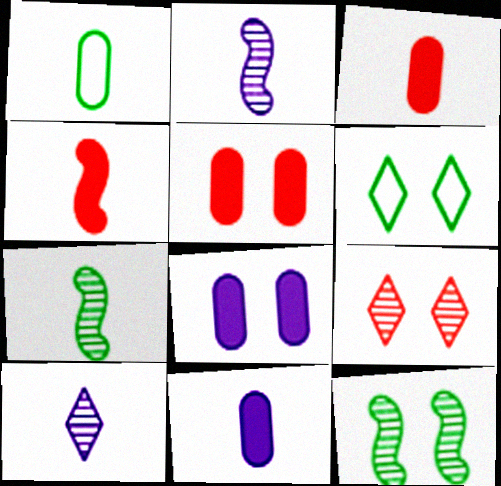[[1, 4, 10]]